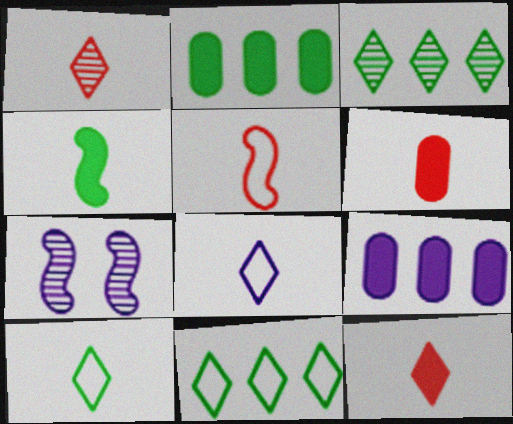[[1, 5, 6], 
[6, 7, 11], 
[7, 8, 9]]